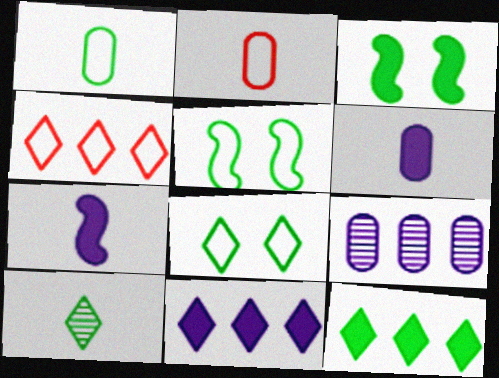[[2, 7, 10], 
[8, 10, 12]]